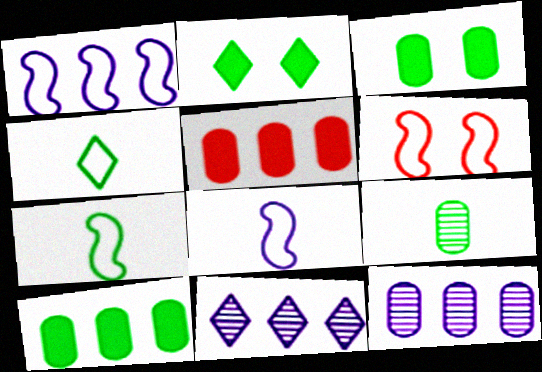[[1, 6, 7]]